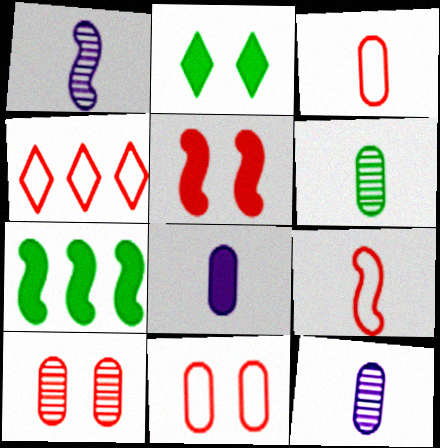[[3, 6, 8], 
[4, 9, 11]]